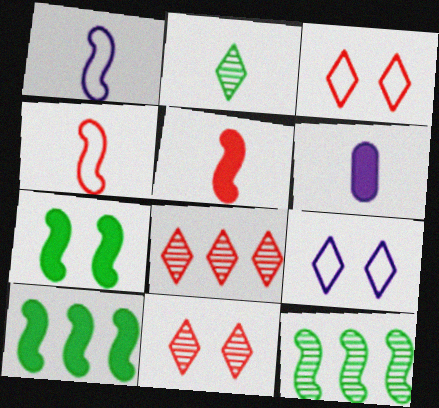[[2, 4, 6], 
[3, 6, 12]]